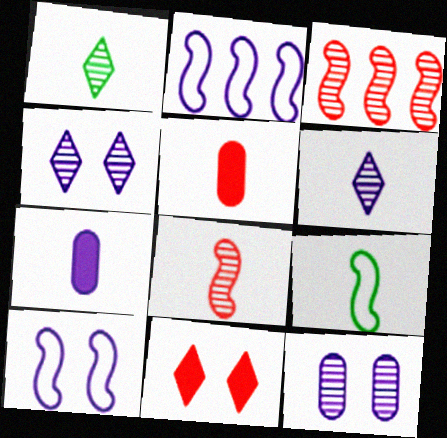[[1, 3, 12], 
[2, 4, 7], 
[5, 6, 9]]